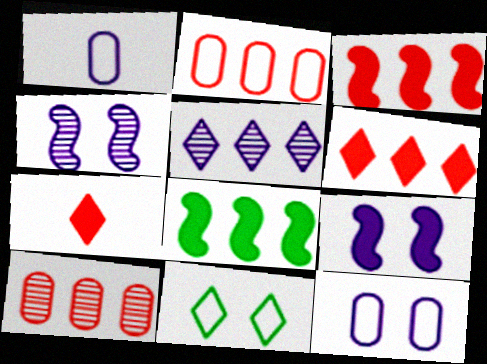[[1, 5, 9], 
[2, 5, 8], 
[5, 7, 11]]